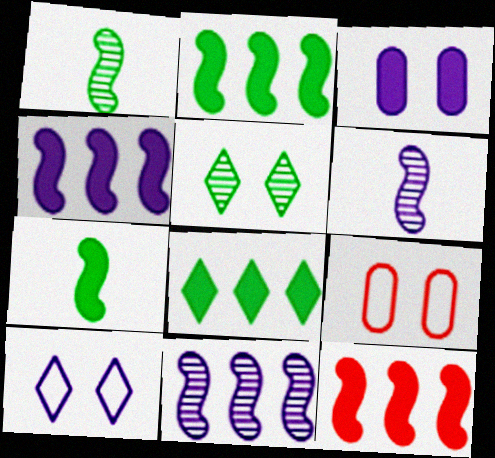[[2, 4, 12], 
[6, 8, 9]]